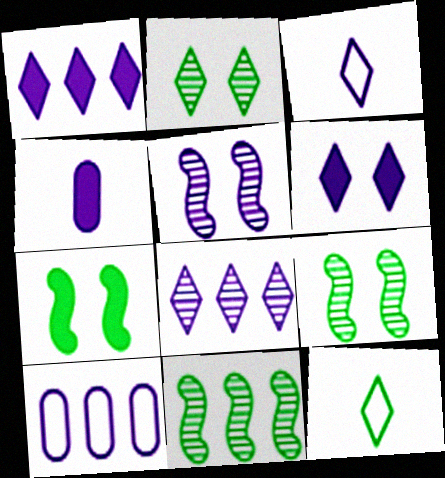[[3, 6, 8]]